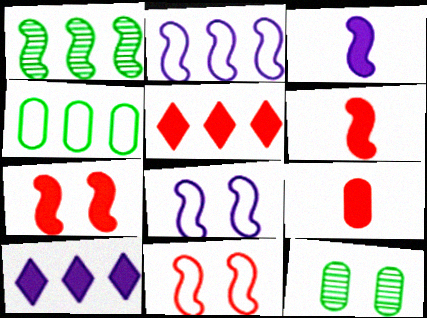[[1, 3, 11], 
[1, 6, 8], 
[5, 7, 9]]